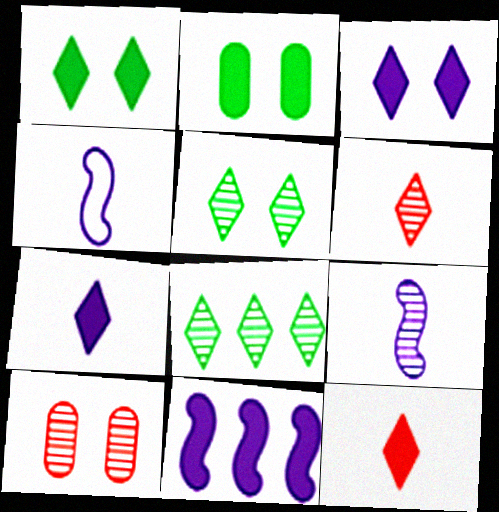[[2, 11, 12], 
[8, 9, 10]]